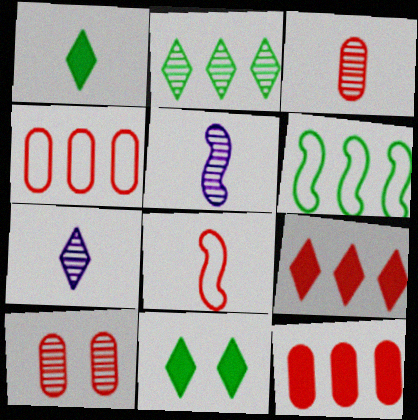[[2, 5, 10], 
[4, 5, 11], 
[8, 9, 10]]